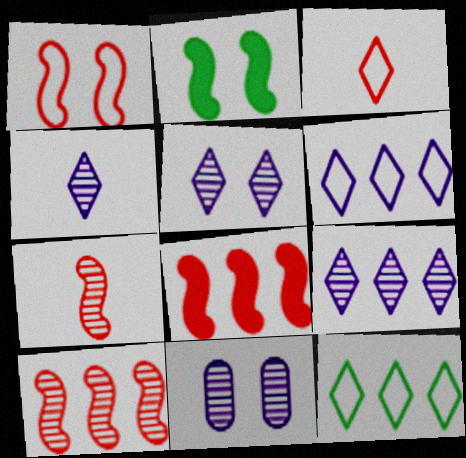[[1, 7, 8], 
[4, 5, 9]]